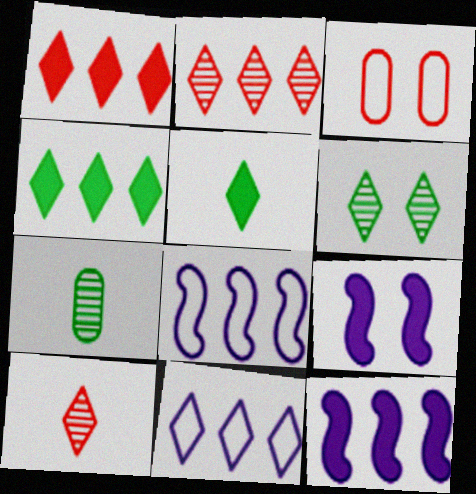[[2, 4, 11], 
[3, 6, 9]]